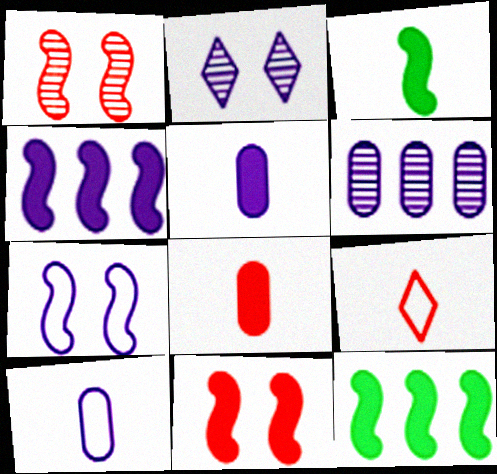[[2, 4, 10], 
[3, 4, 11]]